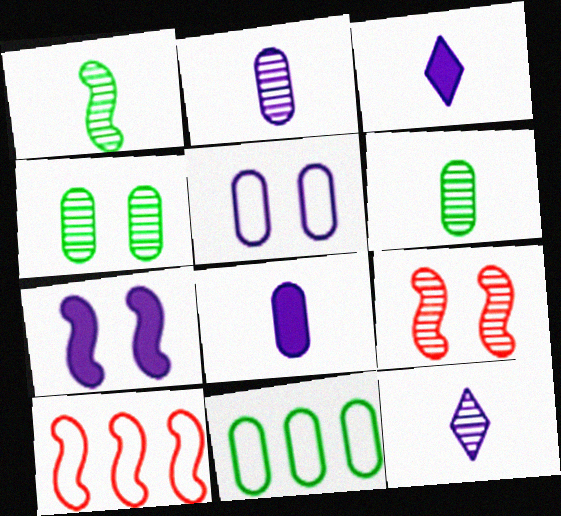[[1, 7, 10], 
[3, 4, 10], 
[3, 9, 11]]